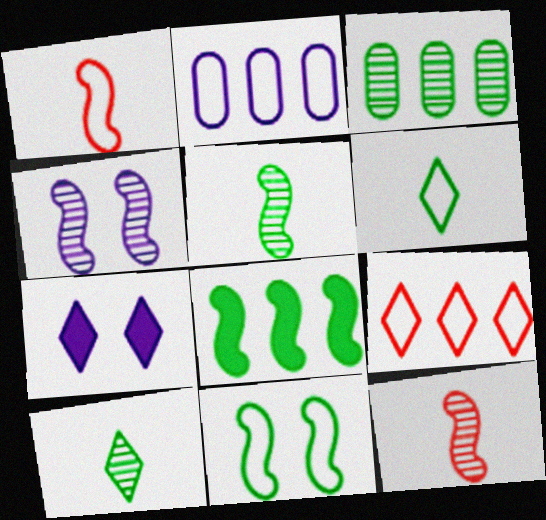[[1, 3, 7], 
[1, 4, 8], 
[5, 8, 11], 
[7, 9, 10]]